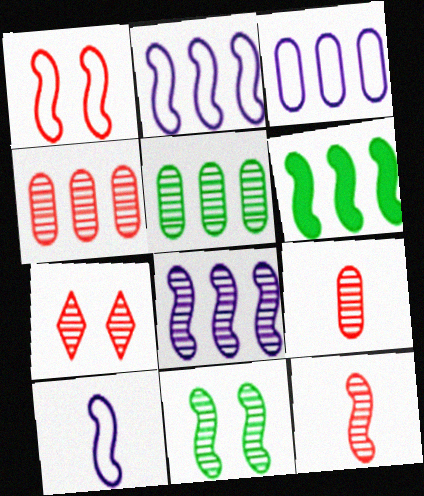[[4, 7, 12], 
[8, 11, 12]]